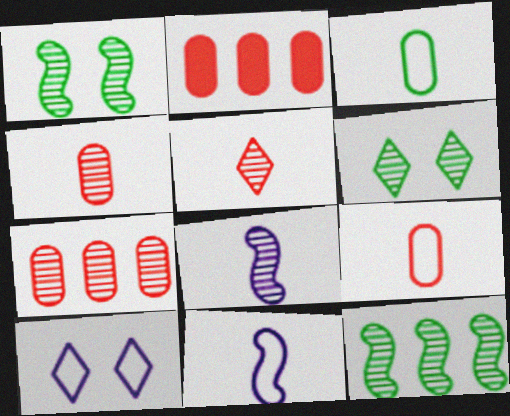[[2, 6, 11], 
[6, 7, 8]]